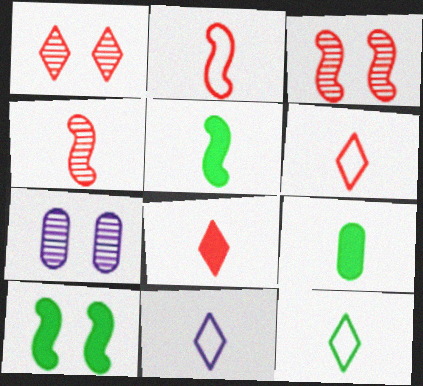[[4, 9, 11], 
[6, 11, 12]]